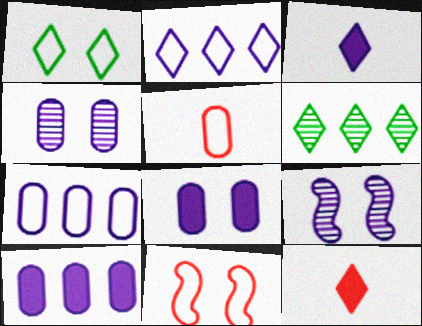[[3, 7, 9]]